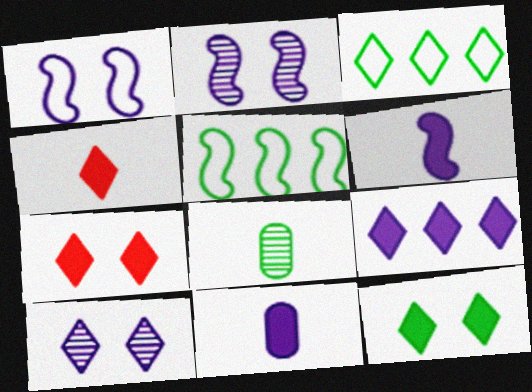[[3, 4, 10], 
[4, 9, 12], 
[5, 8, 12]]